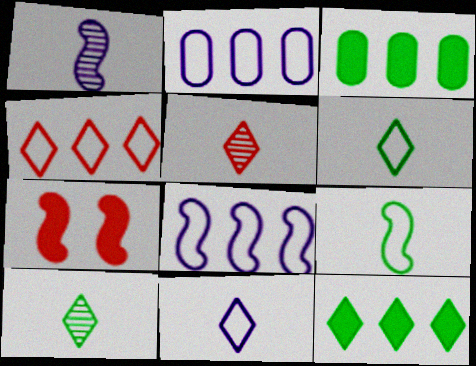[[2, 7, 10]]